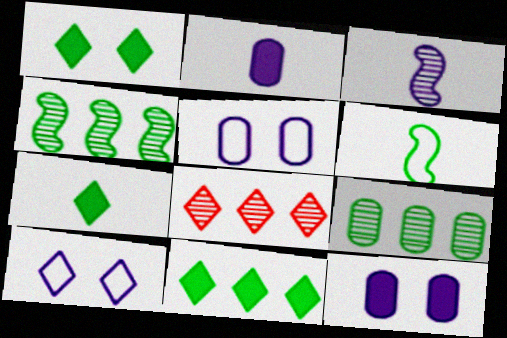[[1, 6, 9], 
[1, 7, 11], 
[6, 8, 12], 
[7, 8, 10]]